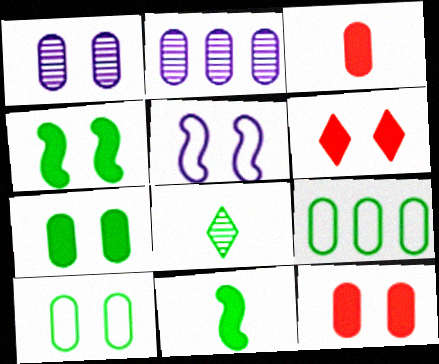[[1, 3, 9], 
[1, 10, 12], 
[2, 3, 10], 
[4, 8, 9]]